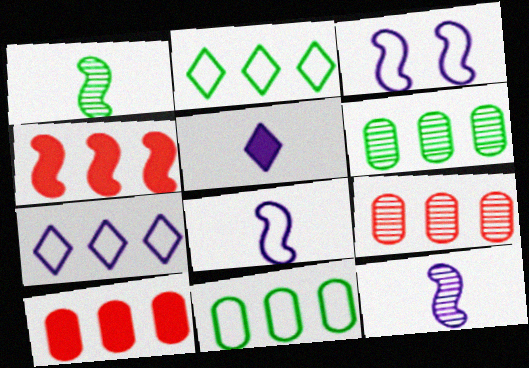[[1, 3, 4], 
[4, 6, 7]]